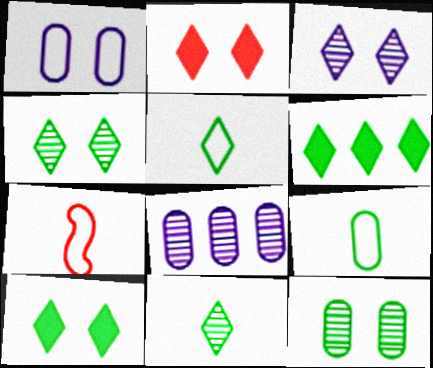[[4, 5, 6], 
[7, 8, 10]]